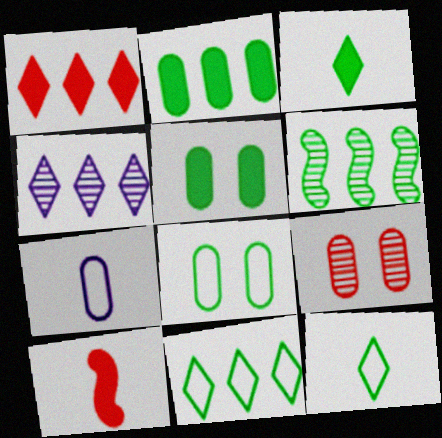[[1, 4, 11], 
[2, 6, 11], 
[2, 7, 9], 
[3, 6, 8], 
[4, 8, 10], 
[5, 6, 12]]